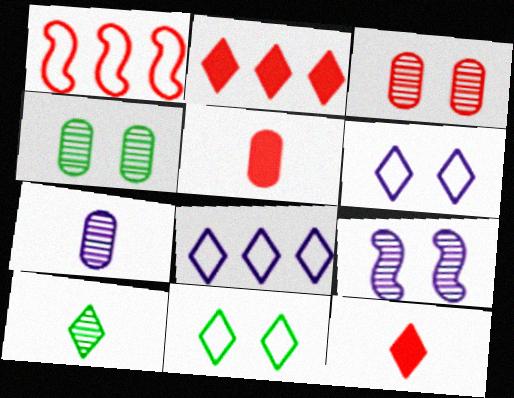[[1, 3, 12], 
[2, 6, 10]]